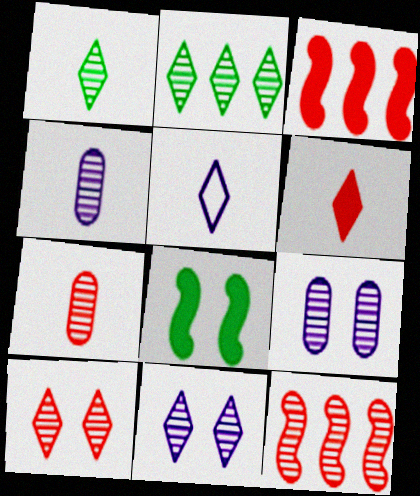[[1, 5, 6], 
[1, 9, 12], 
[7, 10, 12]]